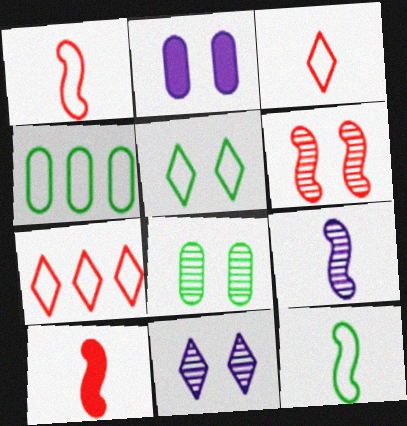[[2, 5, 6], 
[4, 5, 12], 
[4, 10, 11], 
[6, 8, 11], 
[9, 10, 12]]